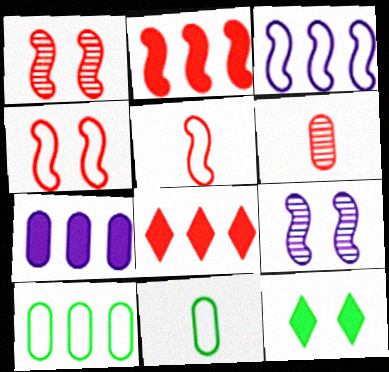[[1, 2, 5], 
[3, 6, 12], 
[4, 6, 8], 
[8, 9, 11]]